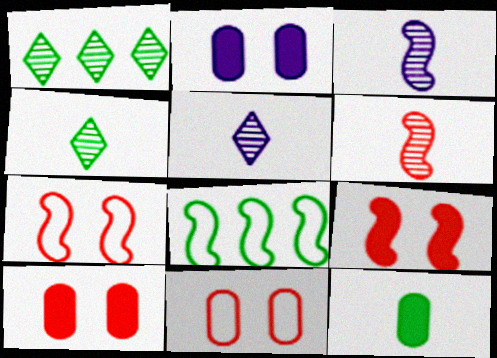[[3, 8, 9], 
[5, 8, 10]]